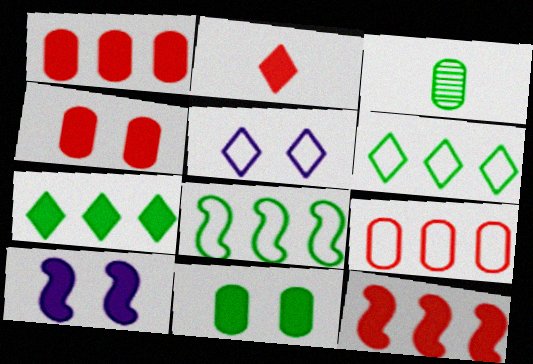[[2, 4, 12], 
[3, 5, 12]]